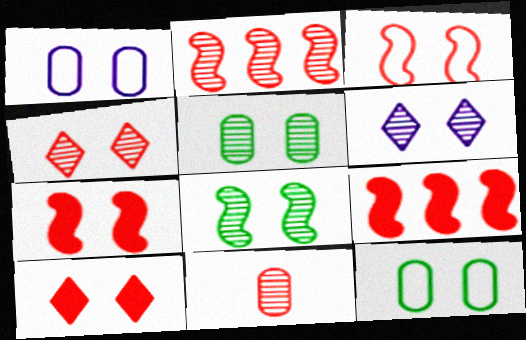[[1, 8, 10], 
[2, 4, 11], 
[6, 7, 12]]